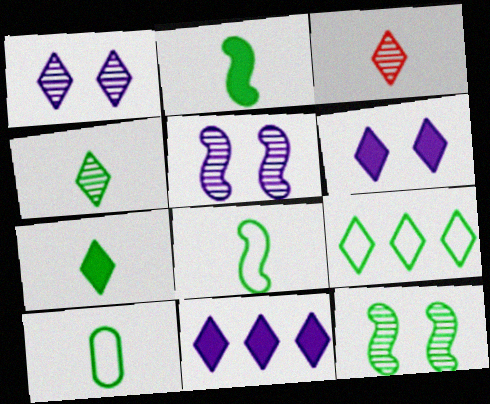[[2, 4, 10], 
[3, 6, 9]]